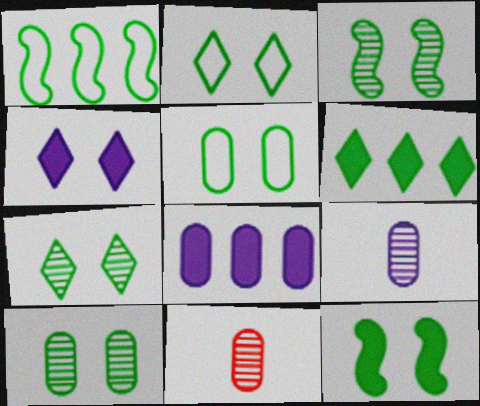[[1, 4, 11], 
[2, 10, 12], 
[3, 7, 10], 
[5, 7, 12], 
[5, 8, 11]]